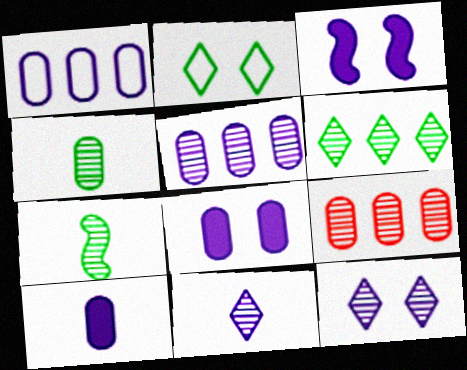[[1, 3, 11], 
[7, 9, 12]]